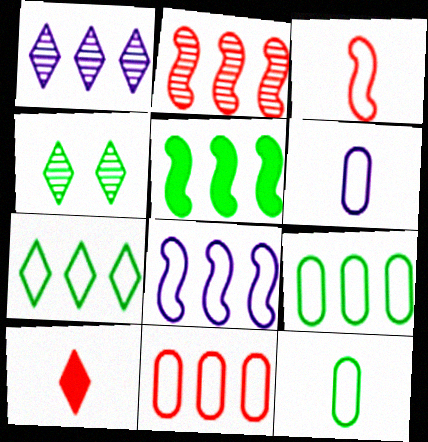[[1, 5, 11], 
[2, 5, 8], 
[4, 5, 12], 
[7, 8, 11]]